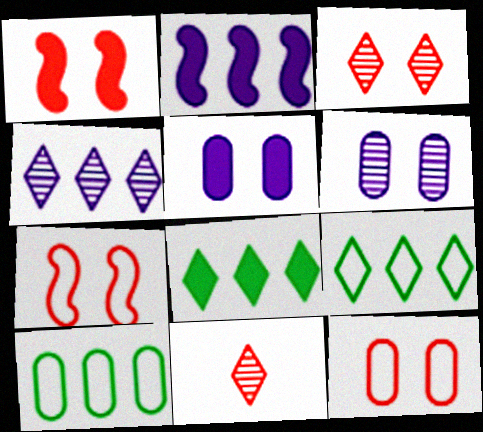[[1, 3, 12]]